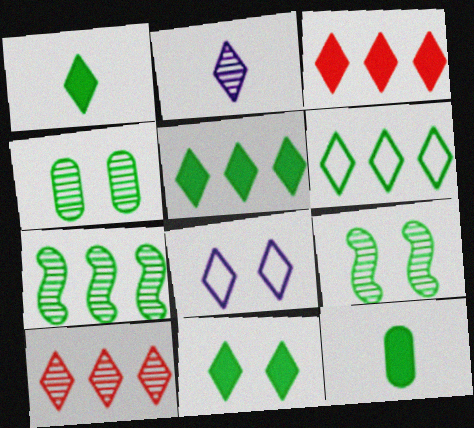[[1, 5, 11], 
[1, 8, 10], 
[6, 9, 12]]